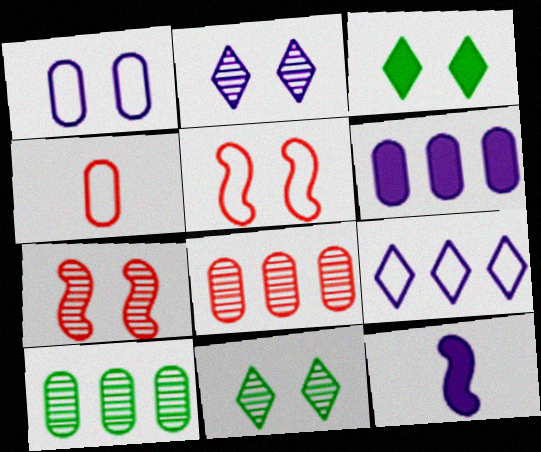[[1, 3, 7]]